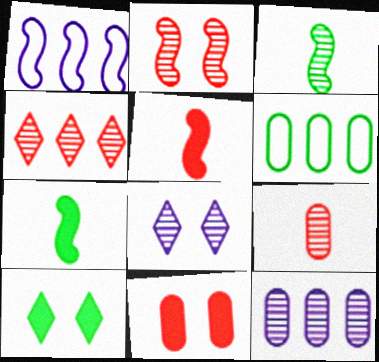[[1, 2, 7], 
[1, 9, 10], 
[2, 4, 9], 
[3, 6, 10], 
[5, 6, 8]]